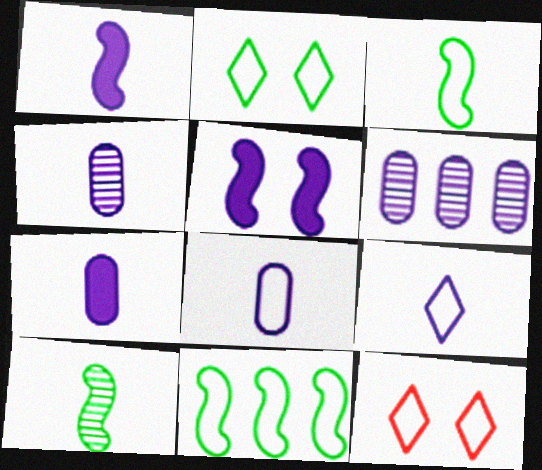[[1, 4, 9], 
[4, 7, 8], 
[5, 6, 9], 
[8, 11, 12]]